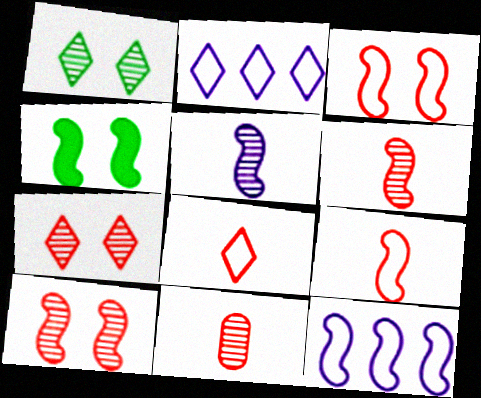[[2, 4, 11], 
[4, 6, 12]]